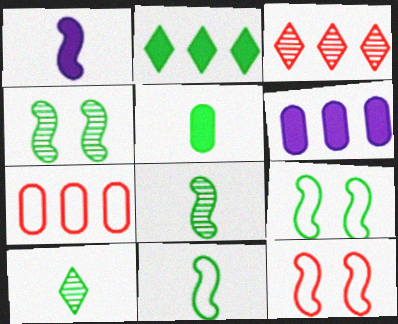[[5, 10, 11], 
[6, 10, 12]]